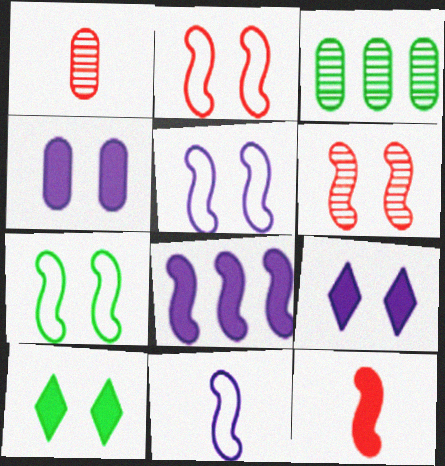[[2, 5, 7]]